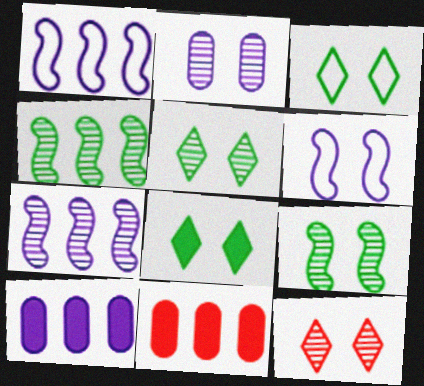[[2, 9, 12], 
[3, 5, 8]]